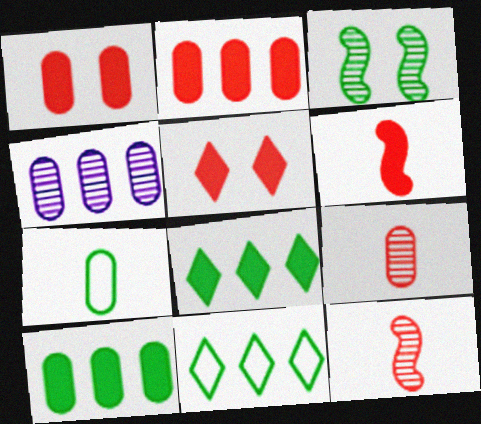[[1, 4, 7], 
[2, 5, 6], 
[3, 7, 8]]